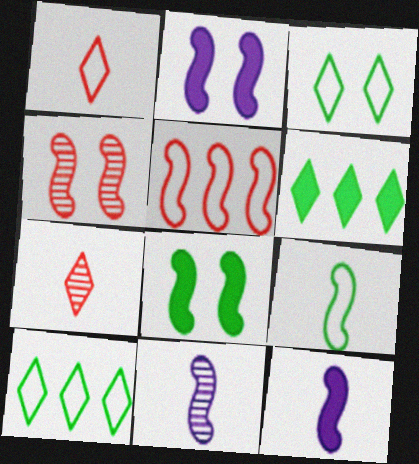[[5, 8, 11]]